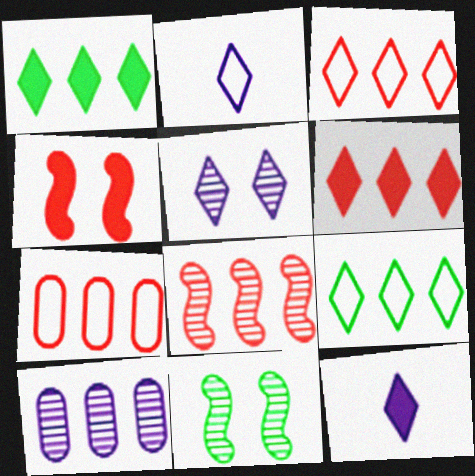[[6, 7, 8], 
[7, 11, 12]]